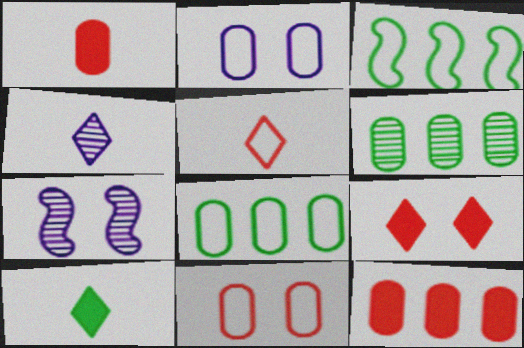[[1, 2, 6], 
[2, 3, 5], 
[4, 5, 10]]